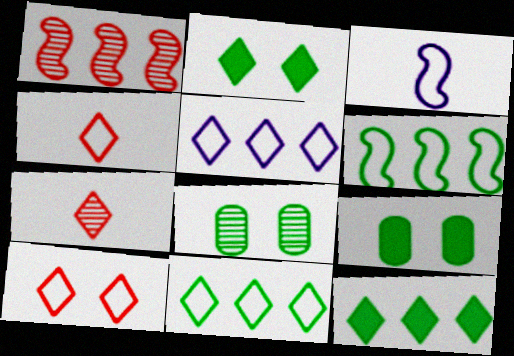[[2, 5, 7]]